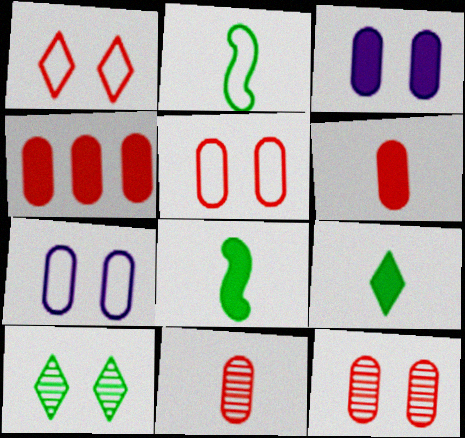[[4, 5, 11]]